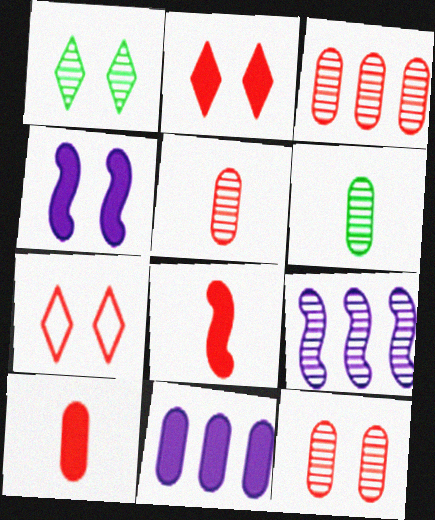[[1, 5, 9], 
[3, 5, 12], 
[3, 7, 8]]